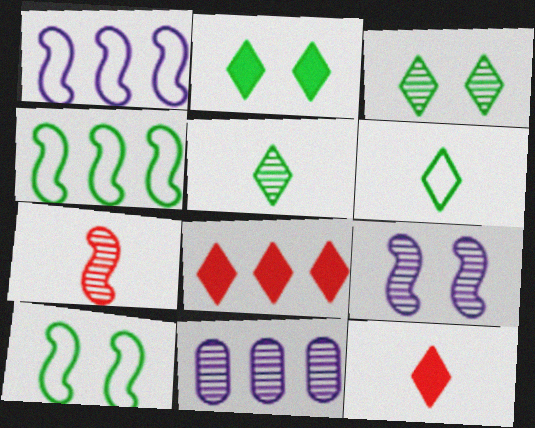[[3, 7, 11], 
[4, 8, 11], 
[10, 11, 12]]